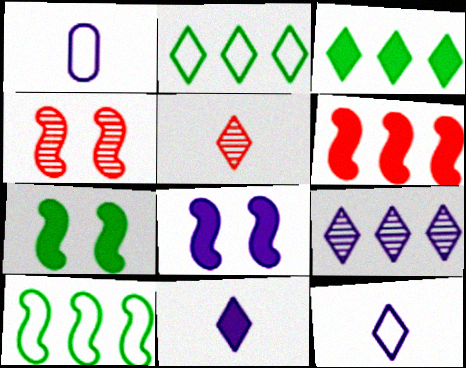[[1, 3, 4], 
[1, 8, 9]]